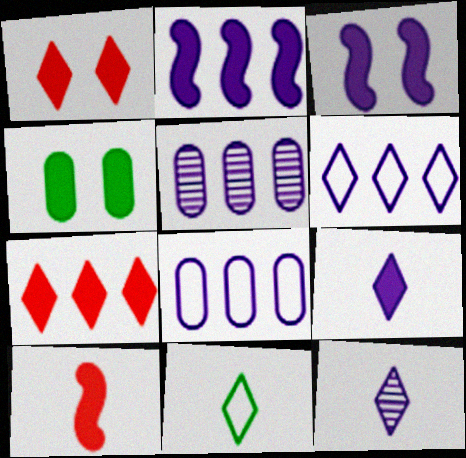[[1, 3, 4], 
[2, 5, 6], 
[3, 8, 12]]